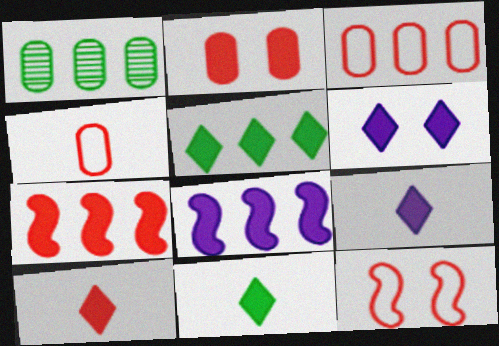[[1, 9, 12], 
[2, 7, 10], 
[2, 8, 11], 
[5, 6, 10], 
[9, 10, 11]]